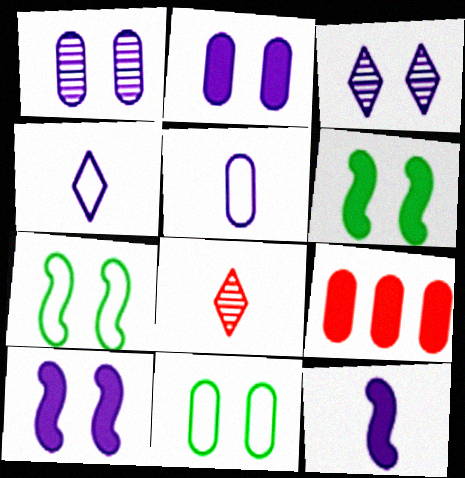[]